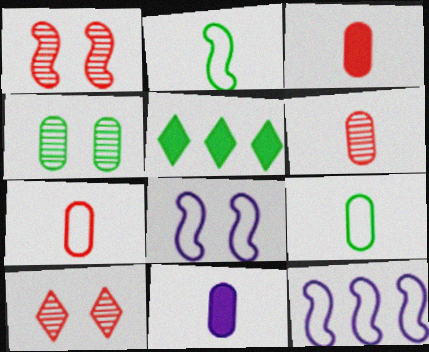[[2, 4, 5], 
[3, 6, 7], 
[5, 6, 8], 
[6, 9, 11]]